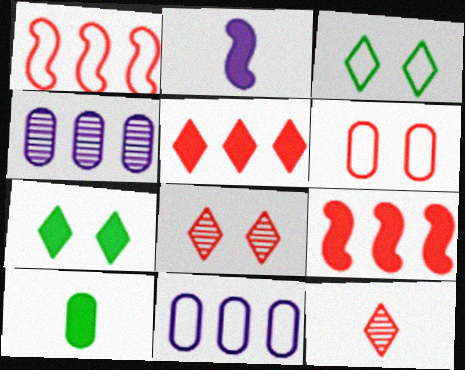[[4, 6, 10], 
[6, 9, 12]]